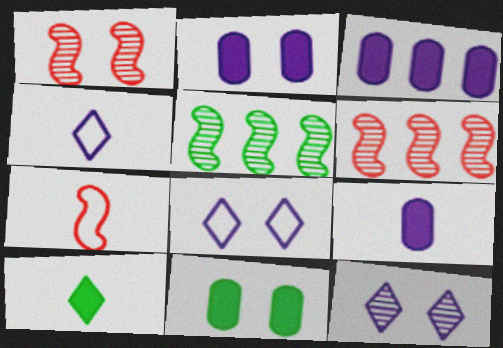[[1, 8, 11], 
[2, 3, 9], 
[4, 6, 11]]